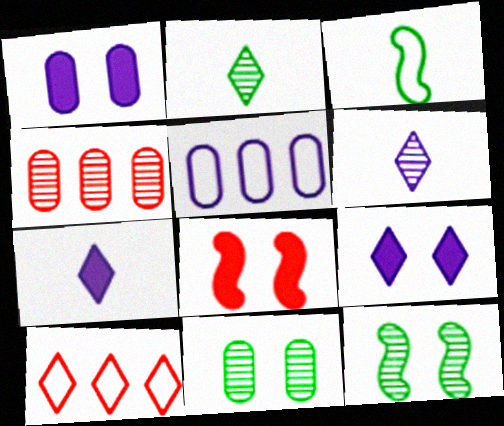[[2, 5, 8], 
[2, 9, 10], 
[3, 4, 9], 
[4, 6, 12]]